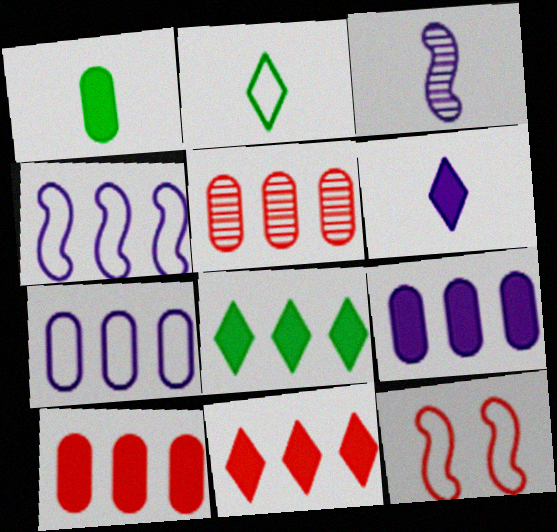[[2, 7, 12], 
[4, 5, 8]]